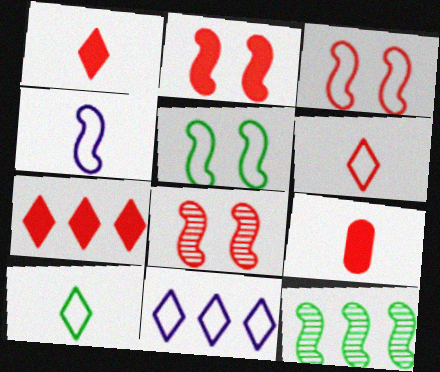[[2, 3, 8], 
[2, 4, 12], 
[2, 7, 9]]